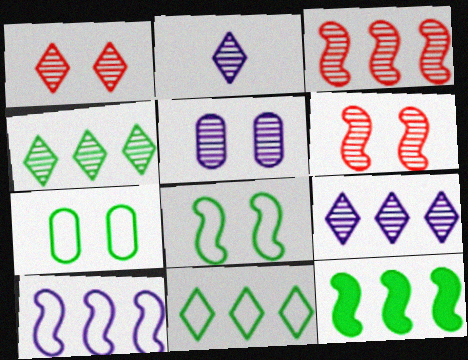[[1, 2, 4], 
[3, 10, 12]]